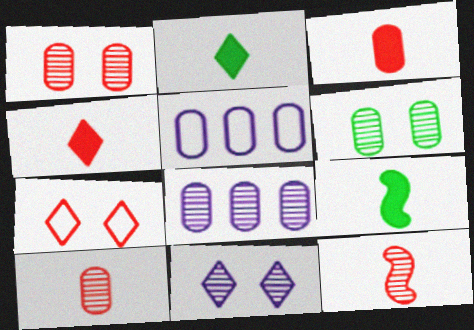[[3, 5, 6], 
[6, 8, 10], 
[7, 8, 9]]